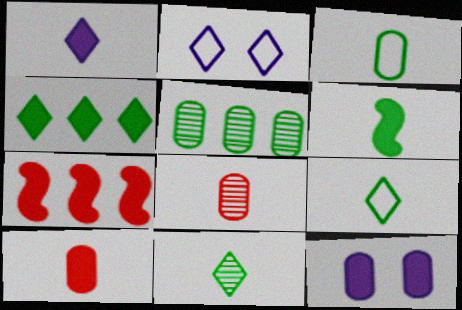[[1, 6, 10], 
[3, 6, 11]]